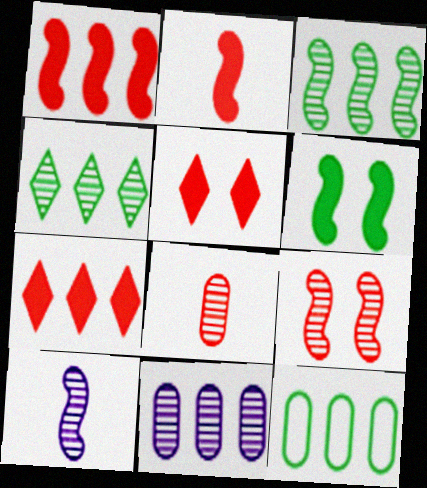[[3, 9, 10], 
[5, 10, 12]]